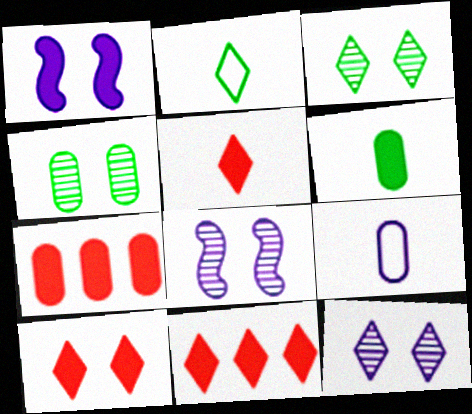[[1, 6, 11], 
[2, 7, 8], 
[2, 11, 12], 
[4, 7, 9], 
[5, 10, 11]]